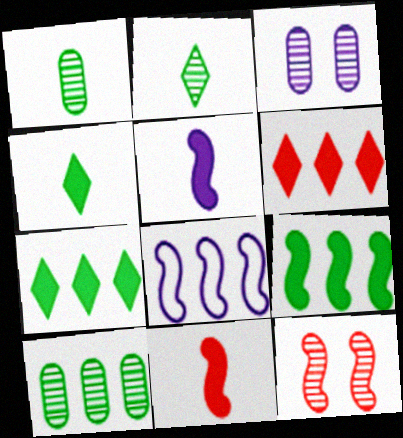[[6, 8, 10]]